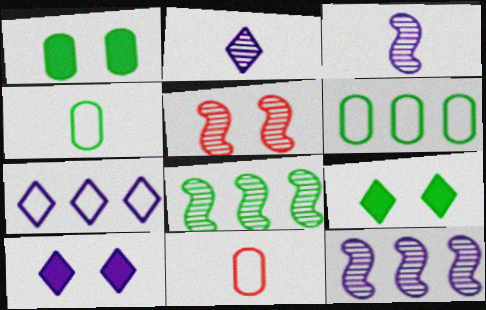[[2, 7, 10], 
[3, 5, 8], 
[4, 8, 9], 
[8, 10, 11], 
[9, 11, 12]]